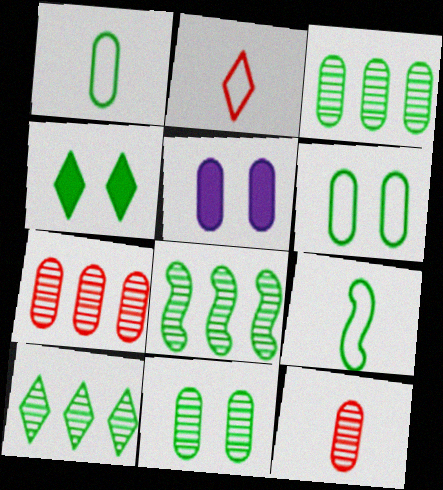[[1, 4, 8], 
[1, 5, 7], 
[2, 5, 8], 
[3, 4, 9], 
[3, 8, 10]]